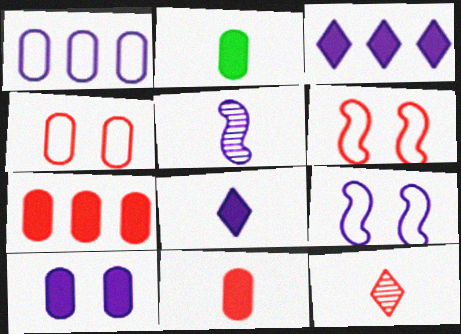[[2, 7, 10], 
[6, 7, 12]]